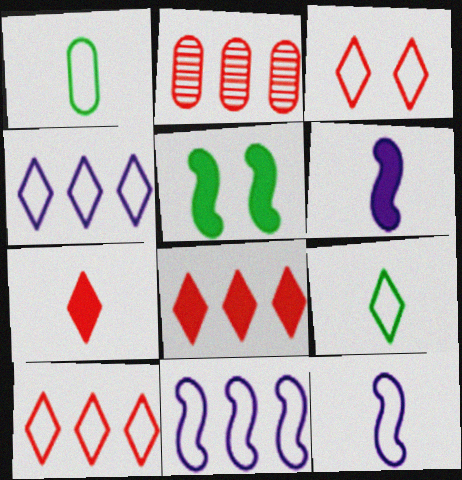[[1, 3, 11], 
[3, 4, 9]]